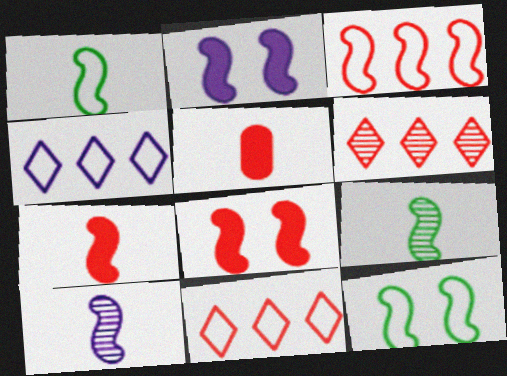[[1, 7, 10], 
[2, 3, 9]]